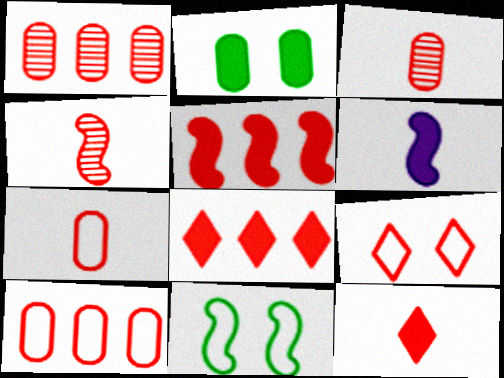[[2, 6, 8], 
[3, 5, 9], 
[4, 7, 12]]